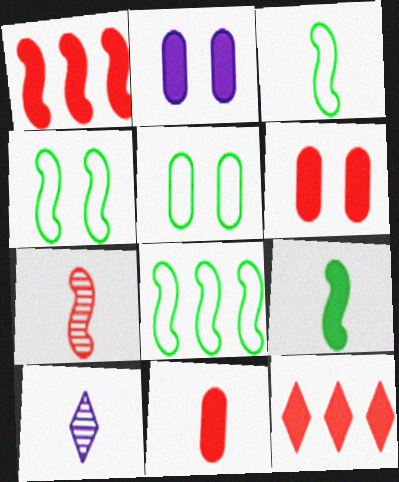[[1, 5, 10], 
[2, 9, 12], 
[3, 4, 8], 
[3, 10, 11], 
[6, 8, 10]]